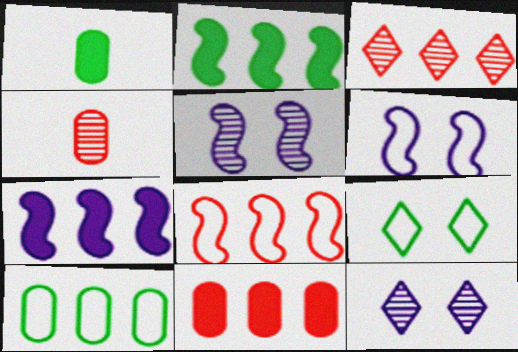[[1, 3, 6], 
[1, 8, 12], 
[3, 7, 10], 
[3, 8, 11], 
[4, 7, 9]]